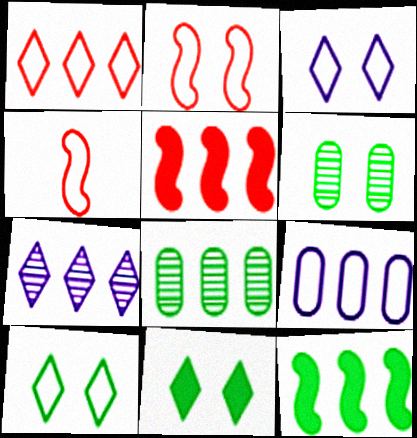[[4, 9, 10]]